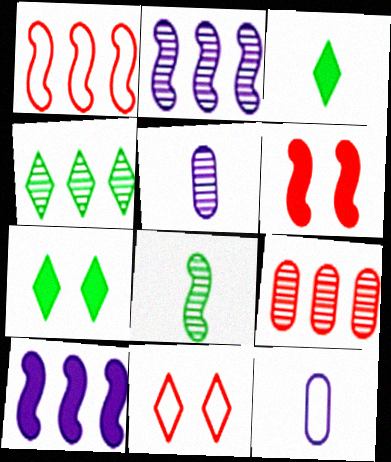[[1, 5, 7], 
[2, 4, 9], 
[4, 6, 12]]